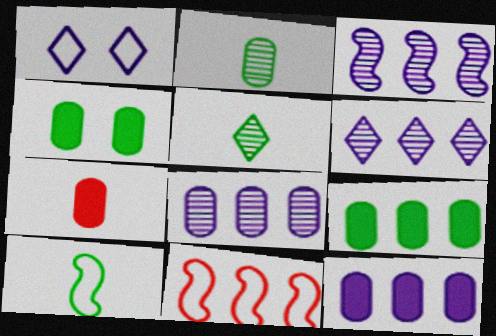[[3, 6, 8], 
[4, 7, 12], 
[6, 9, 11]]